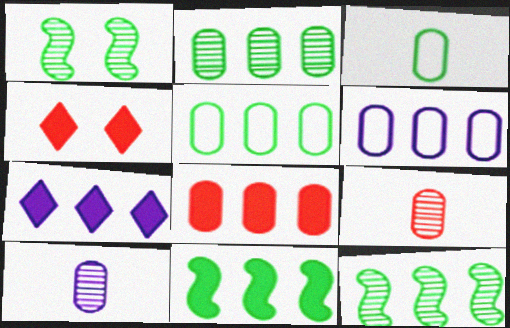[[2, 6, 8], 
[7, 8, 11]]